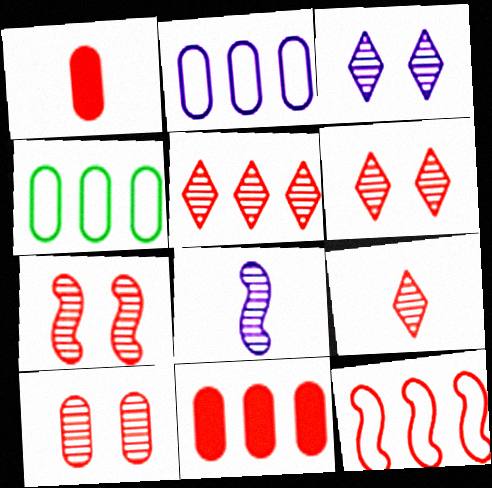[[1, 6, 12], 
[5, 6, 9], 
[5, 11, 12], 
[6, 7, 10]]